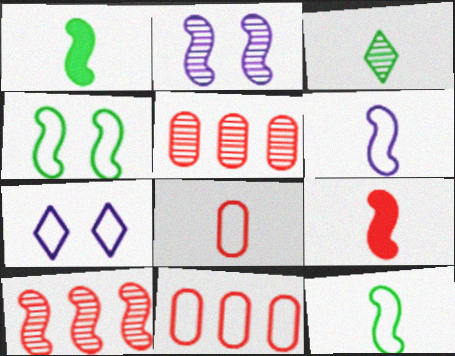[[1, 5, 7], 
[2, 3, 5], 
[7, 11, 12]]